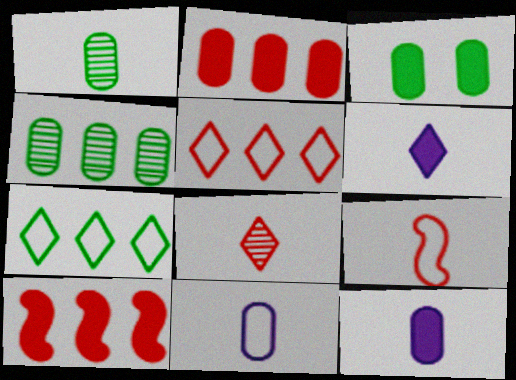[[1, 6, 9], 
[2, 3, 12], 
[3, 6, 10]]